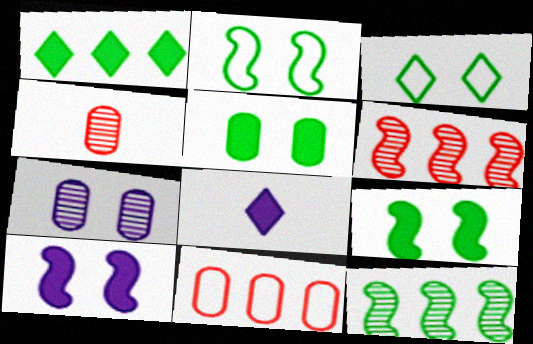[]